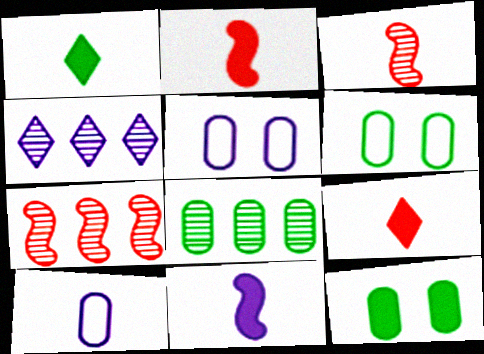[[1, 3, 10], 
[1, 5, 7], 
[2, 4, 6], 
[4, 5, 11], 
[4, 7, 8]]